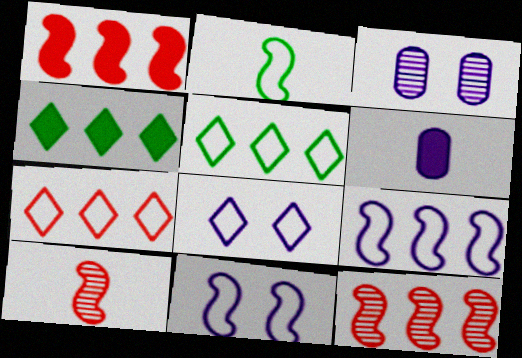[]